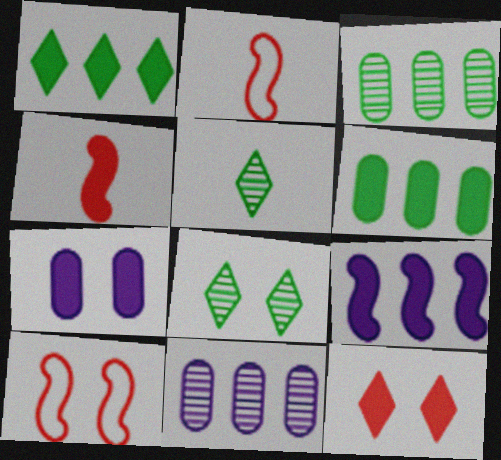[[1, 4, 7], 
[7, 8, 10]]